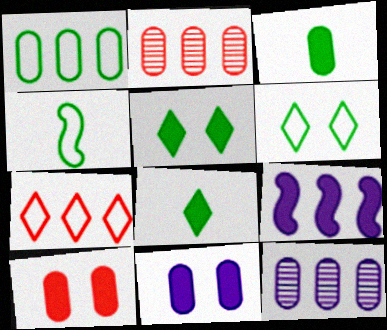[[1, 4, 6], 
[8, 9, 10]]